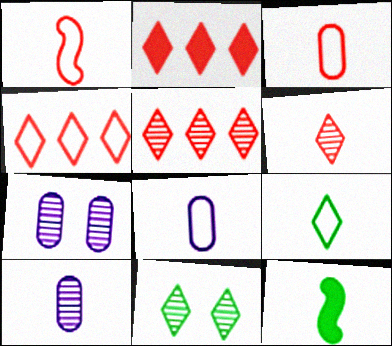[[1, 8, 9], 
[2, 4, 5], 
[4, 7, 12], 
[6, 8, 12]]